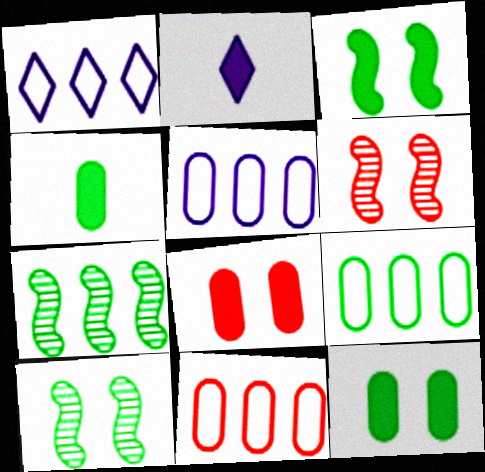[[1, 4, 6], 
[2, 6, 9], 
[2, 10, 11], 
[5, 9, 11]]